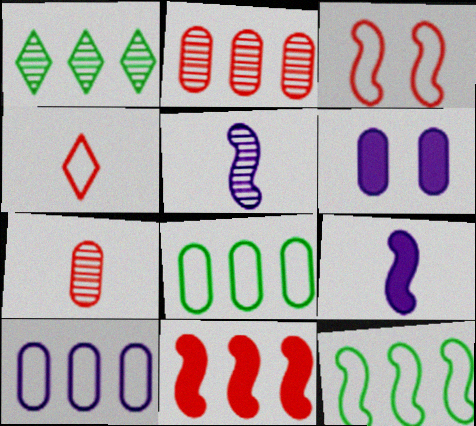[[1, 10, 11], 
[6, 7, 8]]